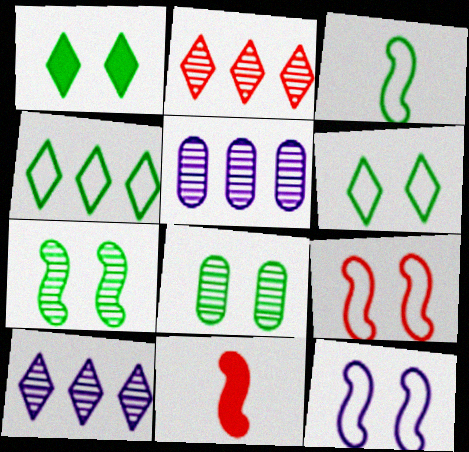[[5, 6, 11]]